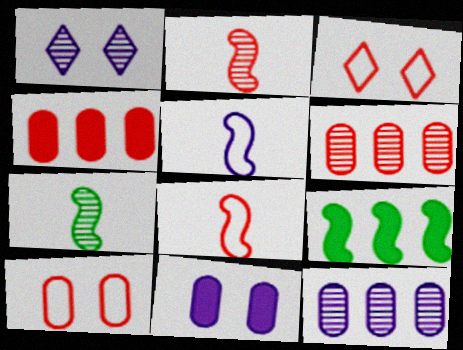[[1, 6, 7], 
[2, 3, 4]]